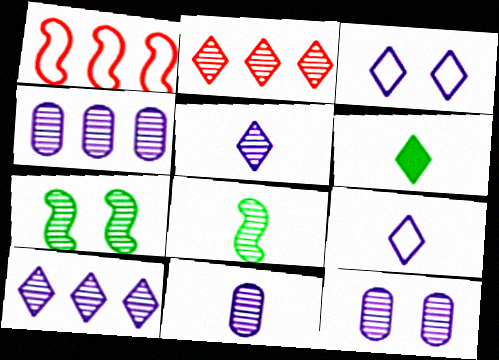[[1, 6, 12], 
[2, 3, 6], 
[2, 7, 11], 
[2, 8, 12], 
[4, 11, 12]]